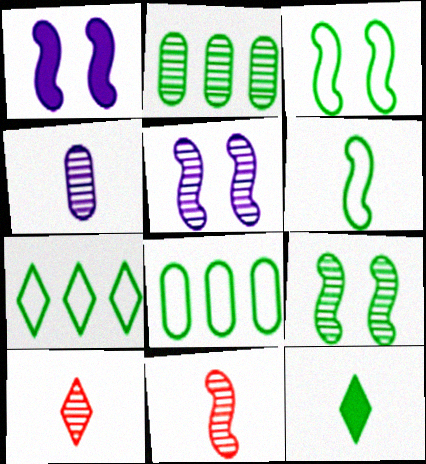[[1, 8, 10], 
[2, 3, 12], 
[2, 5, 10], 
[8, 9, 12]]